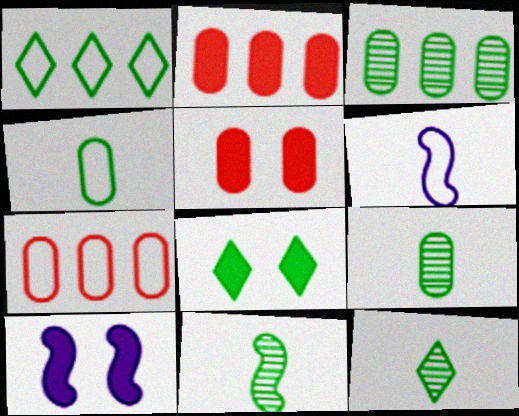[[1, 8, 12], 
[5, 8, 10], 
[7, 10, 12], 
[9, 11, 12]]